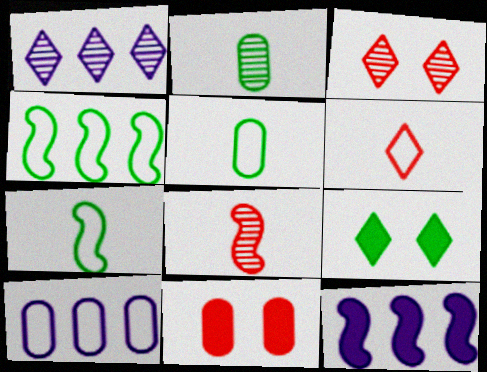[[1, 6, 9], 
[1, 7, 11], 
[1, 10, 12], 
[2, 4, 9], 
[2, 10, 11], 
[3, 5, 12], 
[8, 9, 10]]